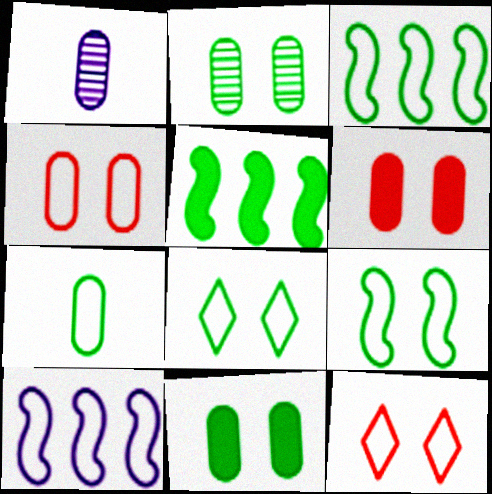[[1, 5, 12], 
[3, 7, 8], 
[7, 10, 12]]